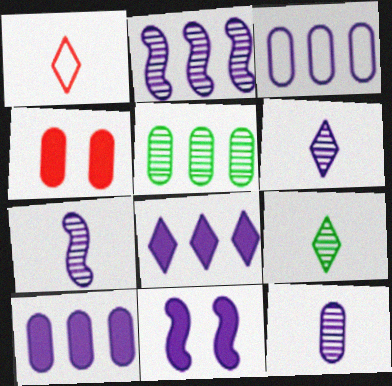[[1, 5, 11], 
[2, 3, 8], 
[3, 6, 11], 
[6, 7, 12]]